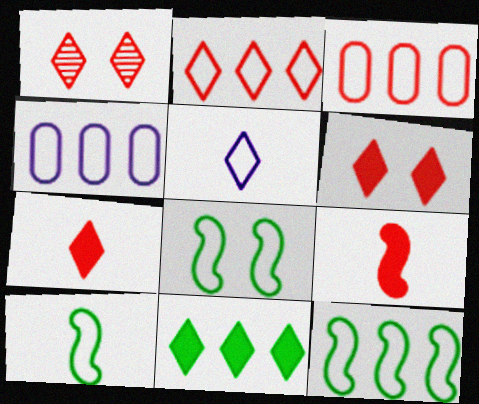[[1, 2, 7], 
[1, 3, 9], 
[1, 5, 11], 
[2, 4, 12], 
[3, 5, 8], 
[8, 10, 12]]